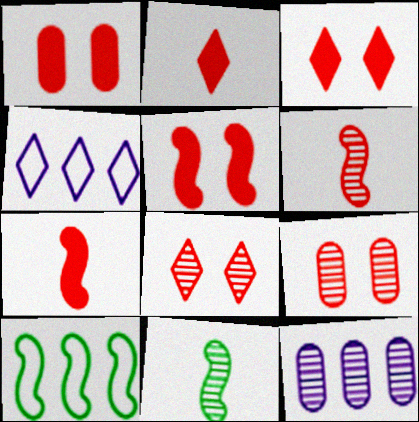[[1, 3, 5], 
[1, 4, 11], 
[8, 11, 12]]